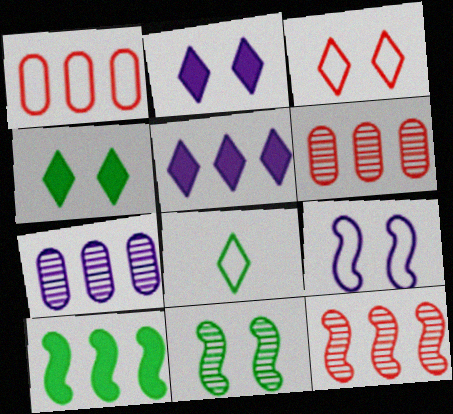[[1, 8, 9]]